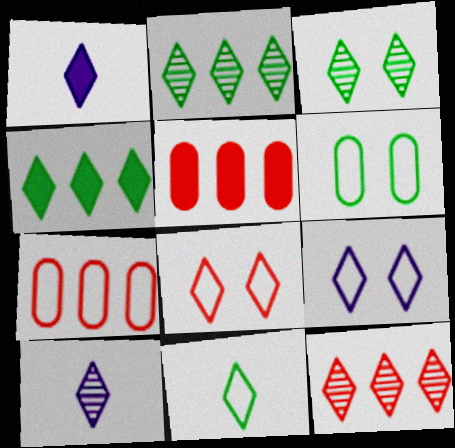[[1, 2, 8], 
[3, 4, 11], 
[3, 10, 12], 
[4, 8, 10]]